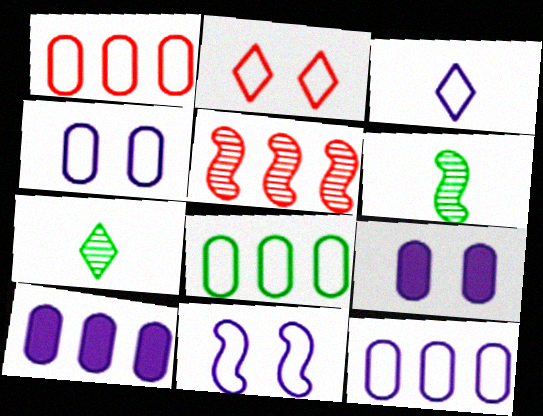[[1, 8, 12], 
[2, 6, 10], 
[3, 11, 12]]